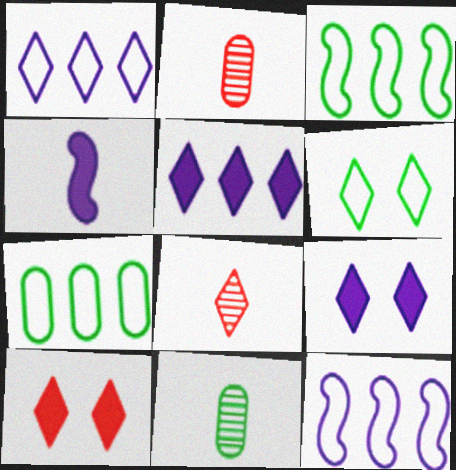[[2, 3, 9], 
[5, 6, 8], 
[10, 11, 12]]